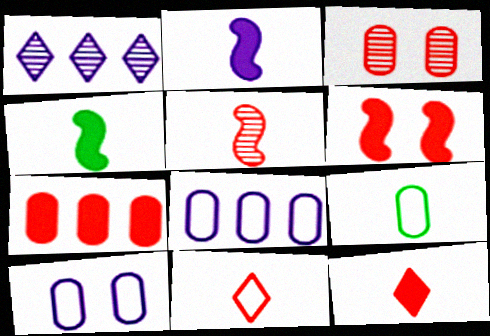[[1, 2, 10], 
[1, 6, 9], 
[6, 7, 12]]